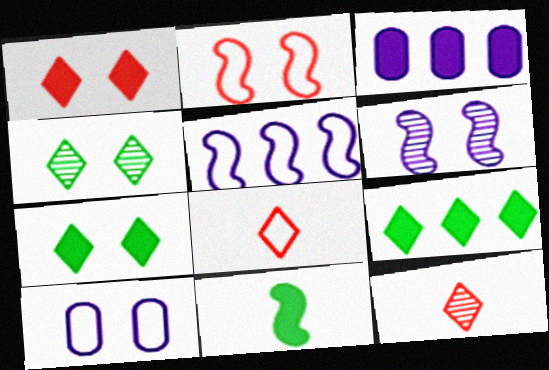[[1, 3, 11]]